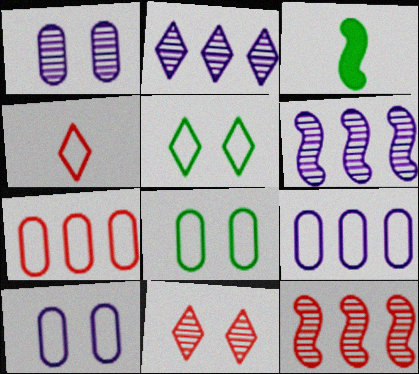[[3, 9, 11]]